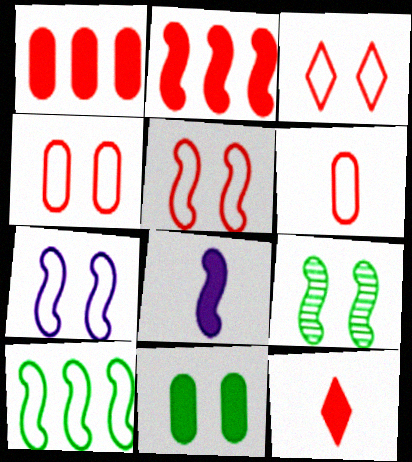[[3, 4, 5]]